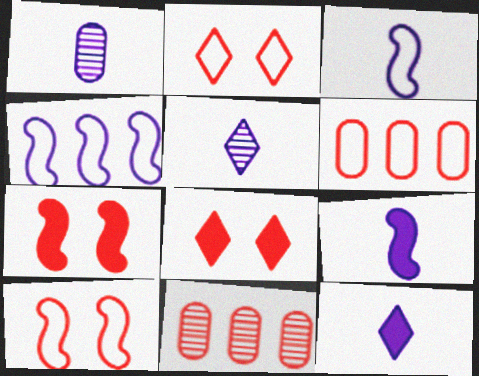[[1, 3, 12]]